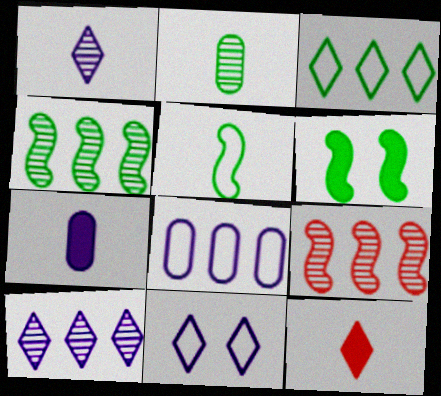[[2, 3, 6], 
[4, 5, 6]]